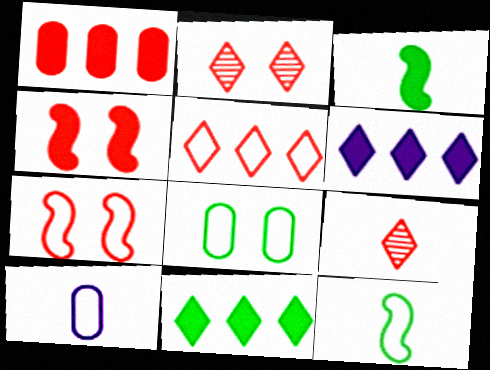[[1, 7, 9], 
[3, 9, 10]]